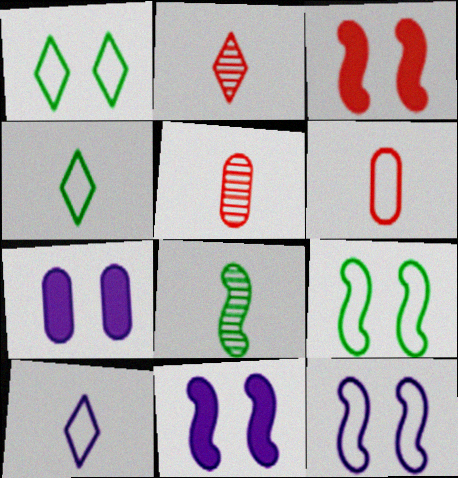[]